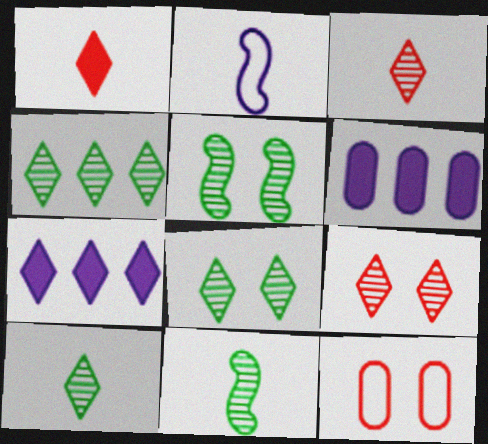[[4, 8, 10], 
[7, 11, 12]]